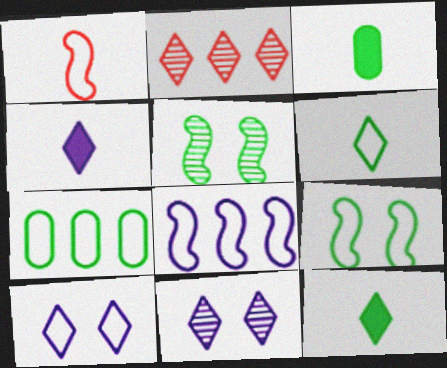[[1, 7, 10], 
[1, 8, 9], 
[2, 10, 12], 
[5, 7, 12], 
[6, 7, 9]]